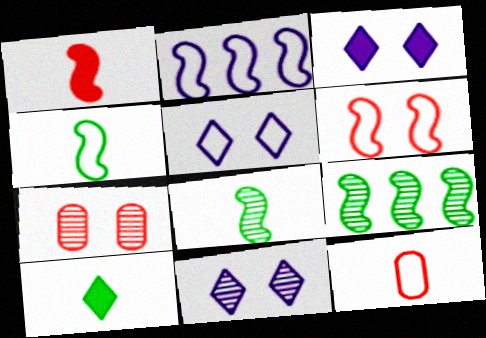[[2, 4, 6], 
[2, 7, 10], 
[3, 5, 11], 
[3, 9, 12]]